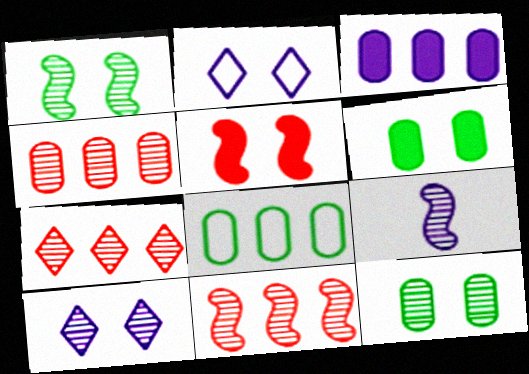[[1, 9, 11], 
[2, 3, 9], 
[2, 5, 12], 
[3, 4, 8], 
[4, 7, 11], 
[7, 9, 12]]